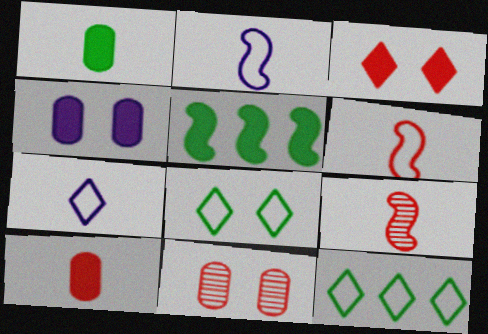[[1, 7, 9], 
[4, 9, 12], 
[5, 7, 11]]